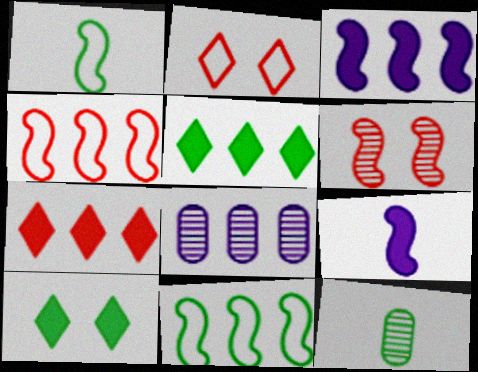[[1, 3, 6], 
[2, 3, 12], 
[4, 5, 8], 
[6, 9, 11], 
[7, 8, 11], 
[10, 11, 12]]